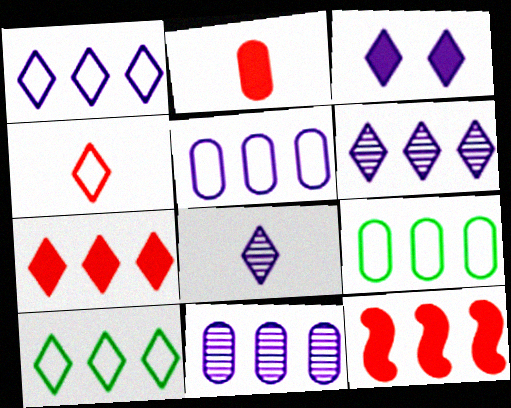[[1, 3, 8], 
[6, 7, 10], 
[6, 9, 12], 
[10, 11, 12]]